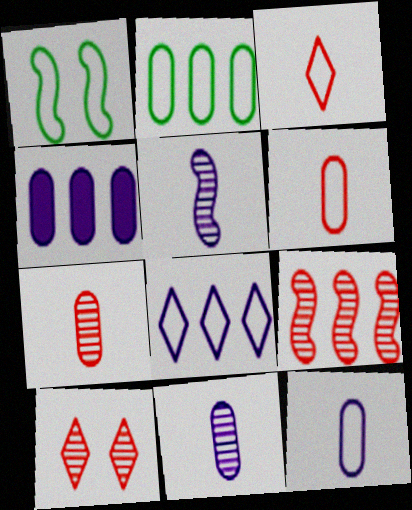[[1, 6, 8], 
[7, 9, 10]]